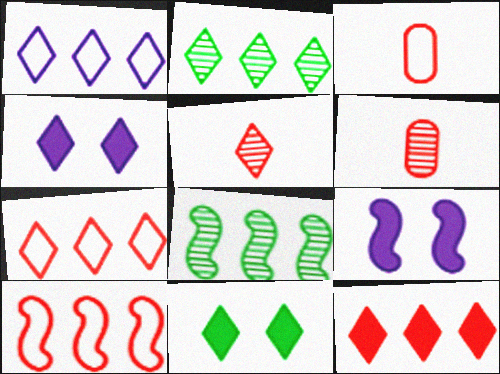[[1, 2, 12], 
[1, 5, 11], 
[2, 3, 9], 
[3, 4, 8]]